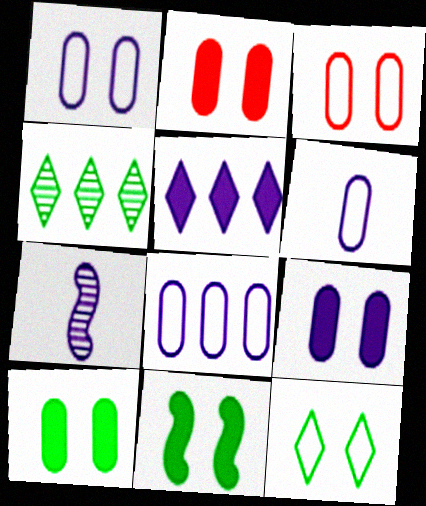[[1, 5, 7], 
[1, 6, 8], 
[2, 9, 10]]